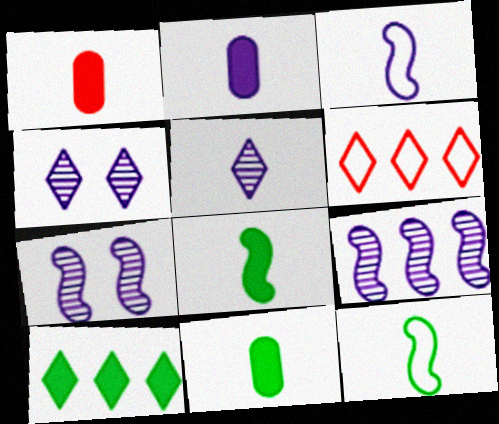[[1, 2, 11], 
[1, 5, 12], 
[2, 3, 5], 
[6, 7, 11]]